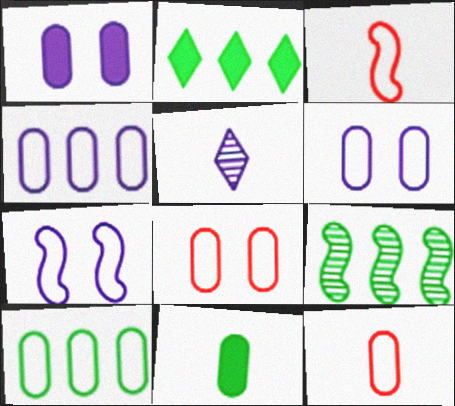[[2, 9, 10], 
[3, 5, 11], 
[6, 10, 12]]